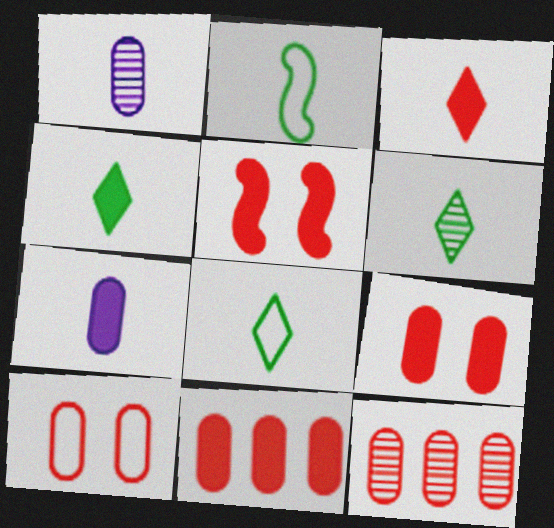[[1, 2, 3], 
[3, 5, 11], 
[4, 6, 8]]